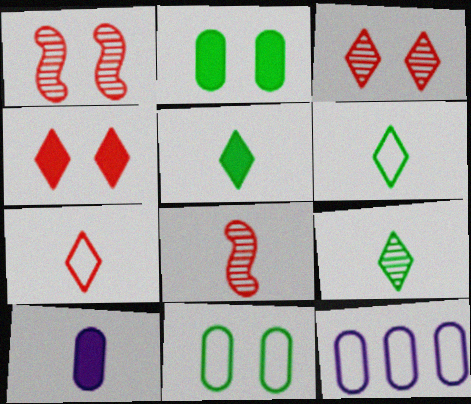[[1, 5, 12], 
[5, 6, 9], 
[6, 8, 10]]